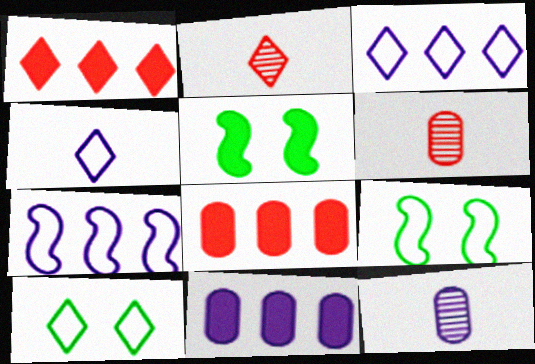[[1, 9, 12], 
[2, 9, 11], 
[3, 5, 6]]